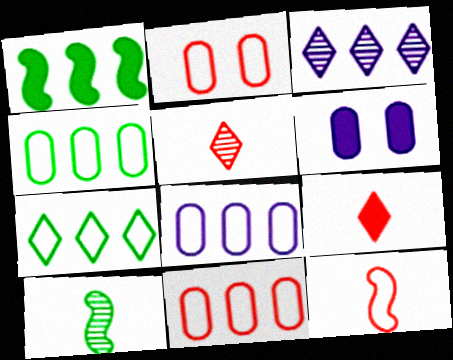[[1, 3, 11], 
[1, 6, 9], 
[4, 8, 11]]